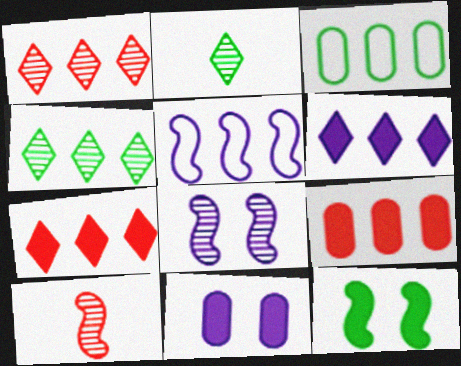[[2, 3, 12], 
[4, 5, 9], 
[5, 10, 12]]